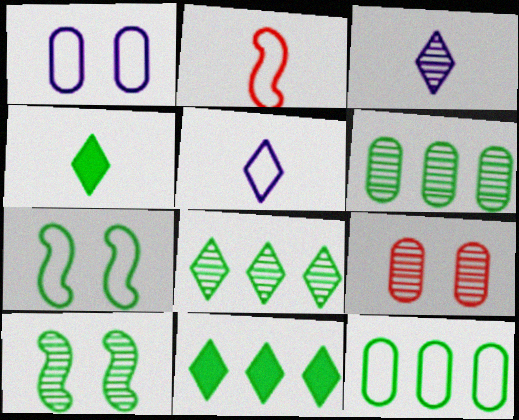[[4, 6, 7], 
[4, 10, 12]]